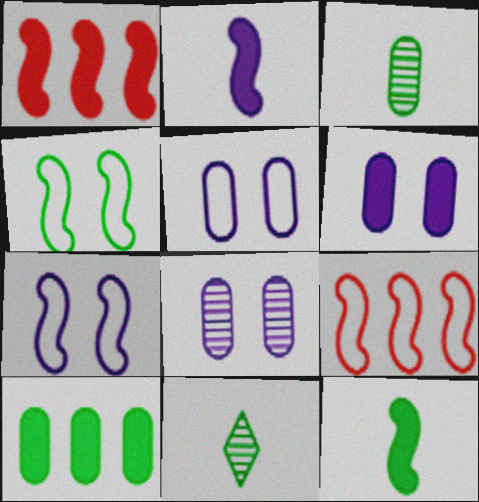[[1, 5, 11], 
[4, 10, 11], 
[5, 6, 8], 
[6, 9, 11]]